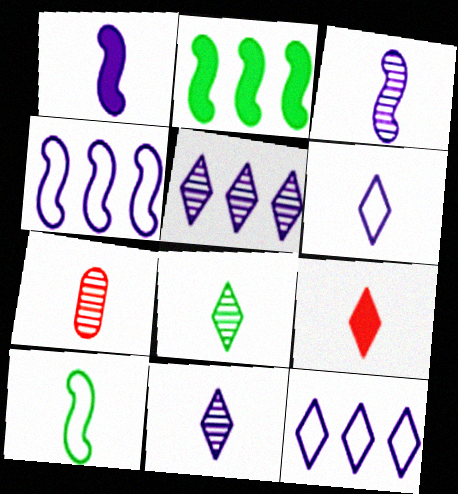[[3, 7, 8], 
[6, 8, 9]]